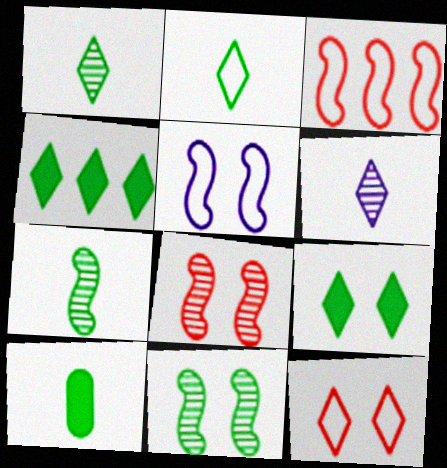[[2, 7, 10], 
[4, 6, 12]]